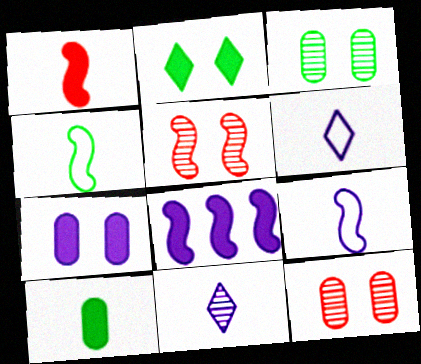[[4, 5, 8]]